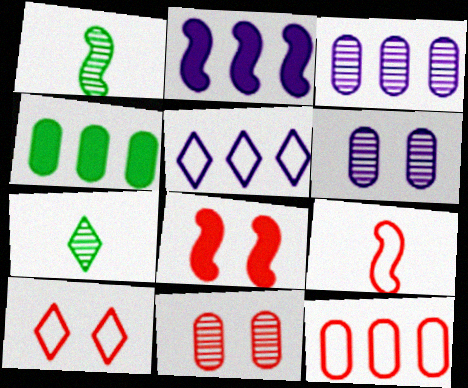[[2, 3, 5], 
[3, 4, 12], 
[8, 10, 11], 
[9, 10, 12]]